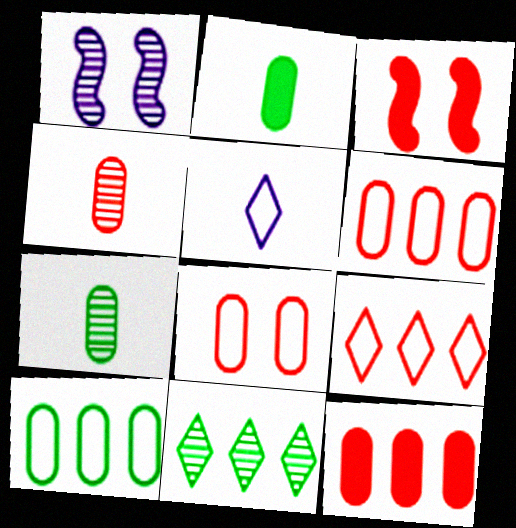[[1, 2, 9], 
[1, 4, 11], 
[3, 4, 9], 
[4, 8, 12]]